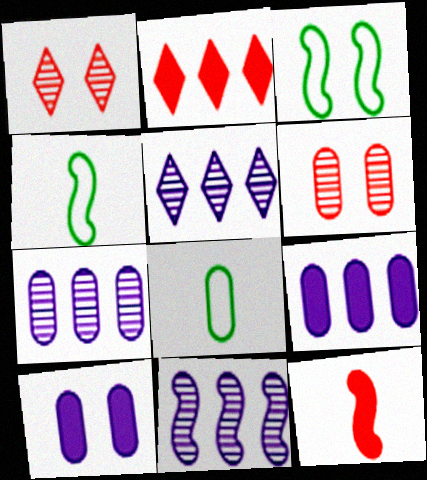[[1, 3, 10], 
[1, 4, 9], 
[3, 11, 12], 
[5, 7, 11], 
[6, 8, 9]]